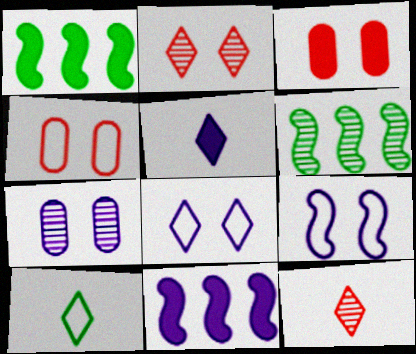[[1, 3, 5], 
[4, 5, 6], 
[5, 10, 12], 
[6, 7, 12]]